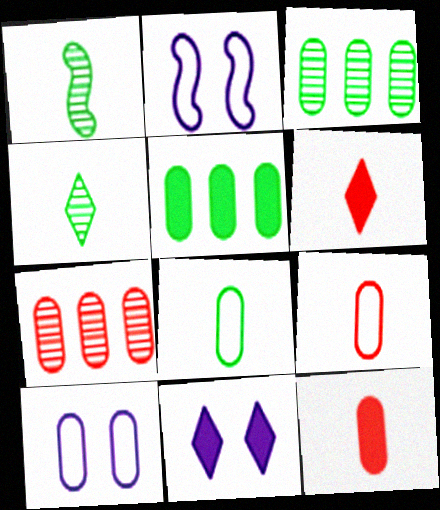[[2, 3, 6], 
[3, 10, 12]]